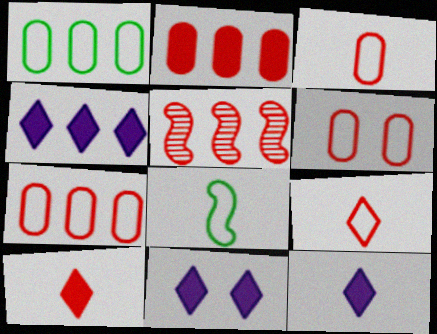[[1, 4, 5], 
[3, 6, 7], 
[4, 11, 12], 
[5, 6, 10]]